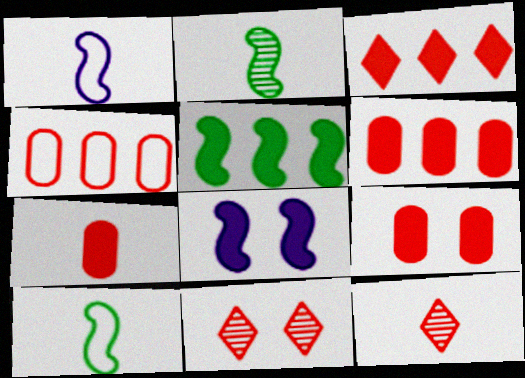[[6, 7, 9]]